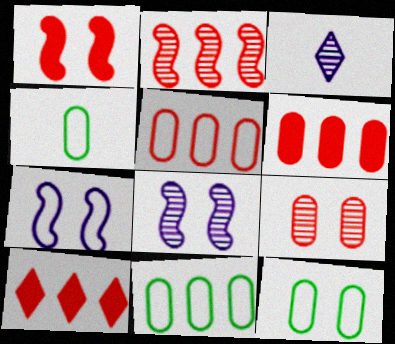[[1, 3, 11], 
[2, 5, 10], 
[4, 8, 10], 
[4, 11, 12]]